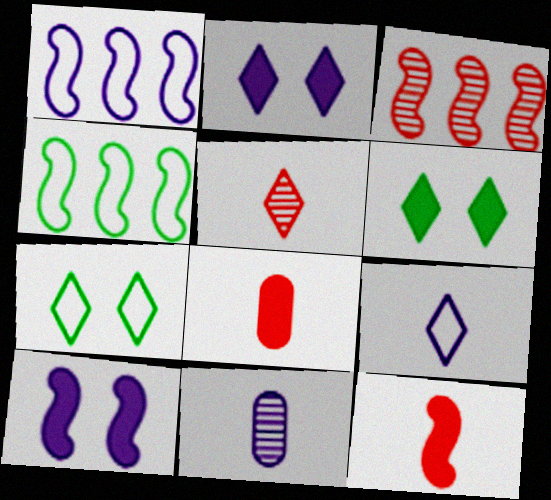[[1, 2, 11]]